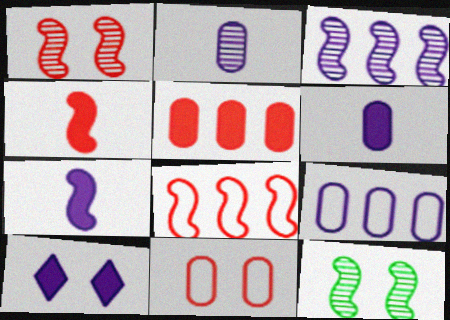[[1, 4, 8], 
[7, 8, 12], 
[10, 11, 12]]